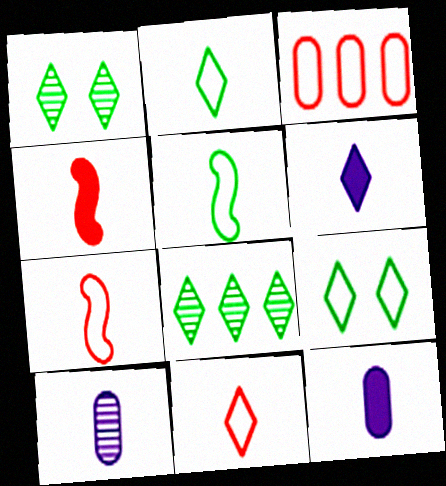[[2, 4, 10]]